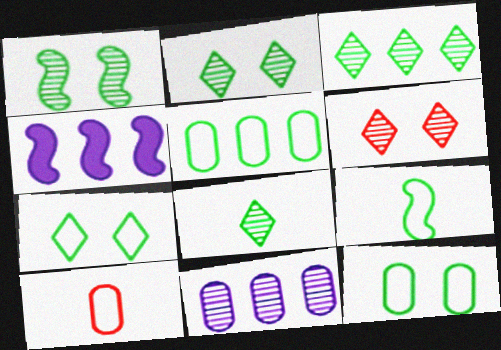[[2, 3, 8], 
[2, 4, 10], 
[5, 7, 9]]